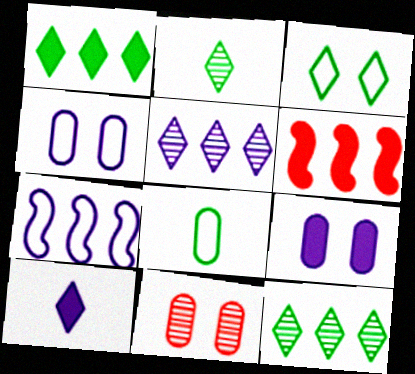[[1, 2, 3], 
[2, 4, 6]]